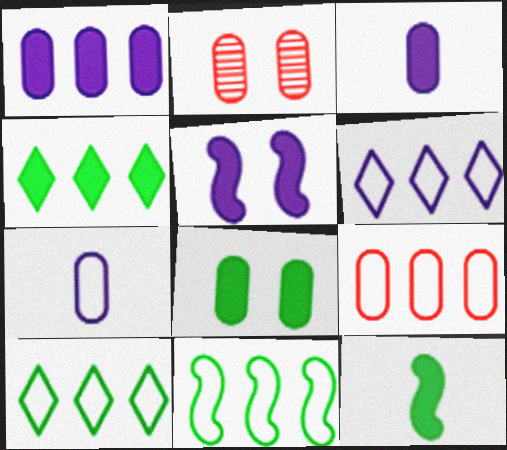[[2, 6, 12], 
[4, 8, 12], 
[6, 9, 11]]